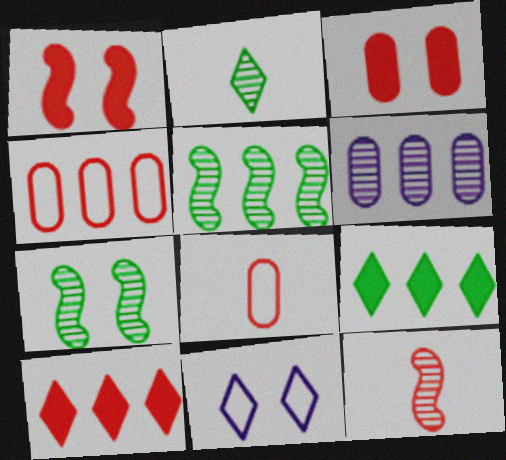[[2, 10, 11], 
[3, 7, 11]]